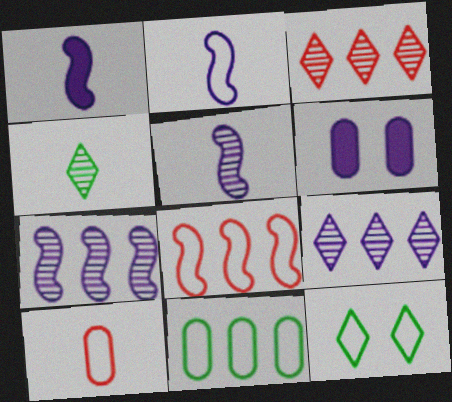[[1, 2, 5], 
[1, 4, 10], 
[2, 6, 9], 
[4, 6, 8]]